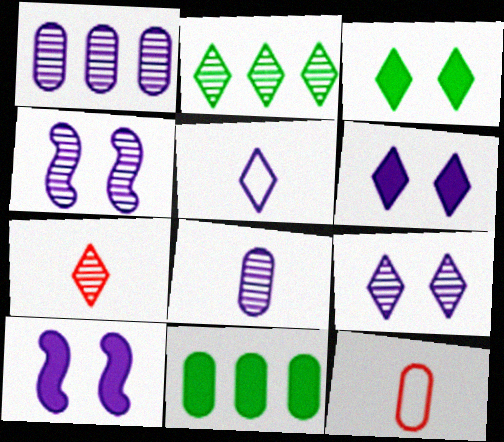[[1, 5, 10], 
[2, 7, 9], 
[2, 10, 12]]